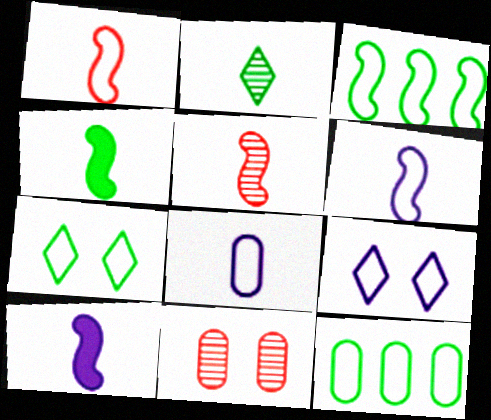[[1, 9, 12], 
[4, 5, 6]]